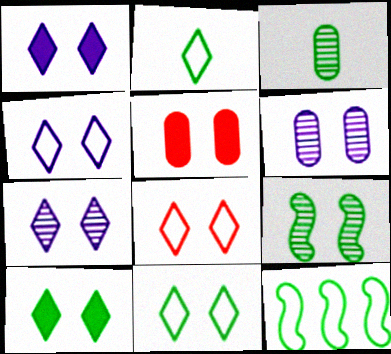[[1, 4, 7], 
[3, 10, 12], 
[4, 5, 9], 
[4, 8, 11], 
[7, 8, 10]]